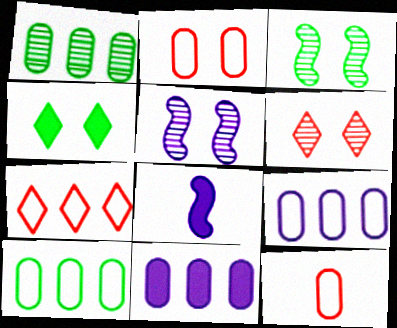[[2, 4, 5], 
[6, 8, 10]]